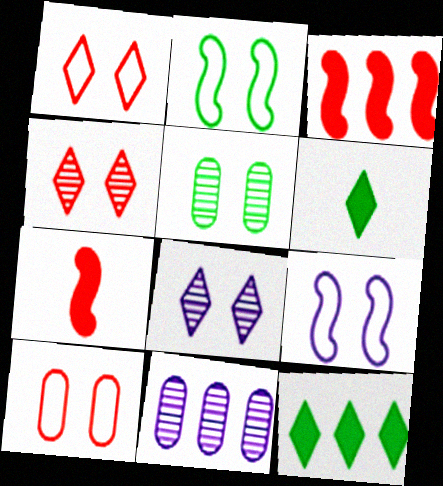[]